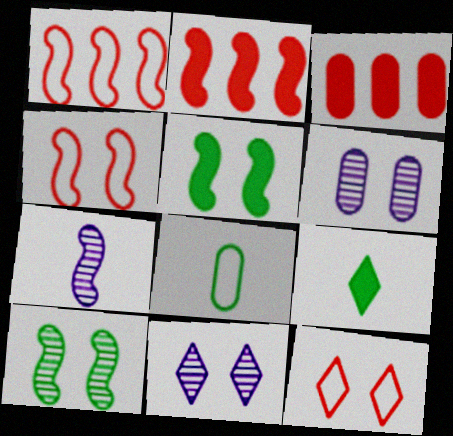[[1, 5, 7], 
[1, 6, 9], 
[2, 8, 11], 
[3, 6, 8], 
[5, 6, 12]]